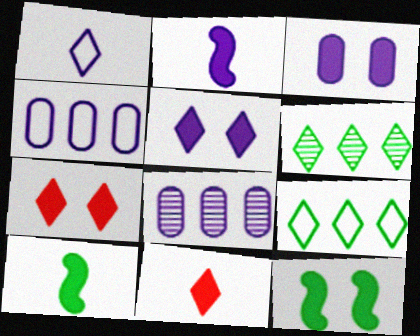[[1, 6, 7], 
[3, 7, 12]]